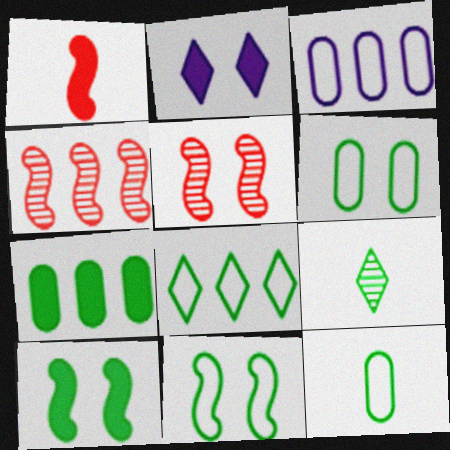[[1, 2, 7], 
[2, 4, 12], 
[2, 5, 6], 
[7, 9, 11], 
[8, 11, 12]]